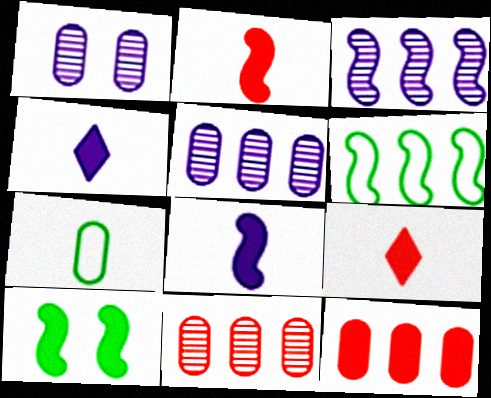[[1, 6, 9], 
[1, 7, 12], 
[4, 10, 12]]